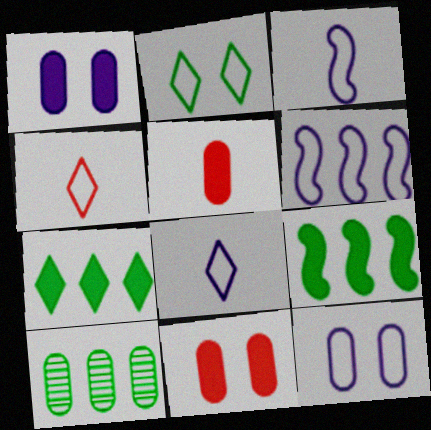[[5, 10, 12], 
[6, 8, 12]]